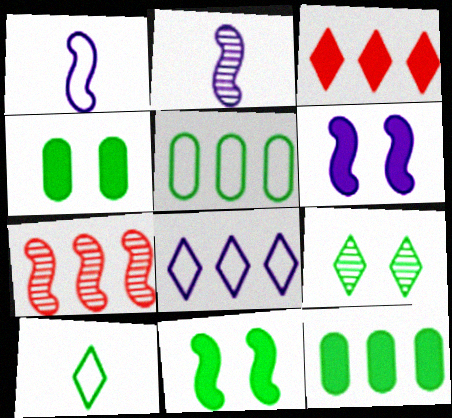[[1, 7, 11], 
[7, 8, 12]]